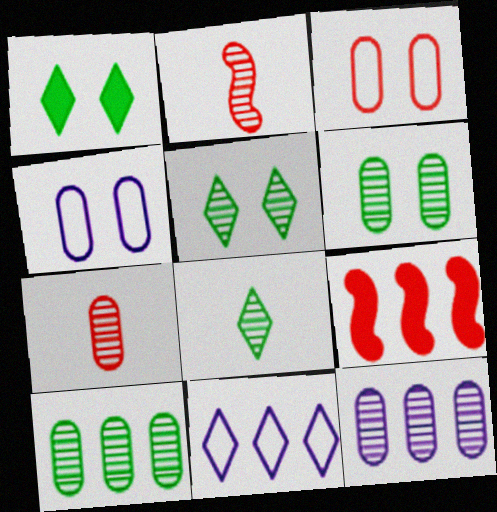[[2, 5, 12], 
[4, 8, 9], 
[6, 7, 12], 
[9, 10, 11]]